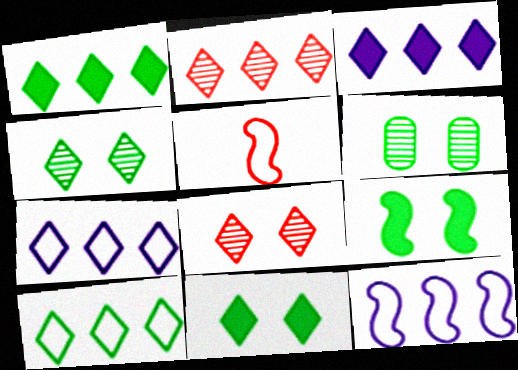[[1, 2, 7], 
[2, 3, 10], 
[3, 5, 6]]